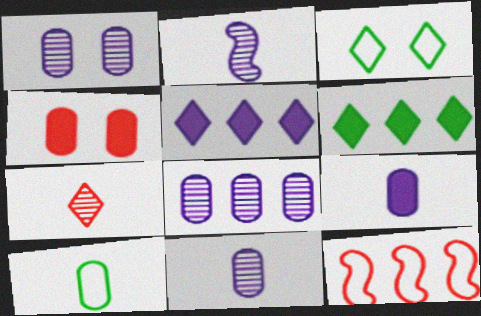[[1, 8, 11], 
[3, 5, 7], 
[4, 7, 12], 
[4, 8, 10], 
[6, 8, 12]]